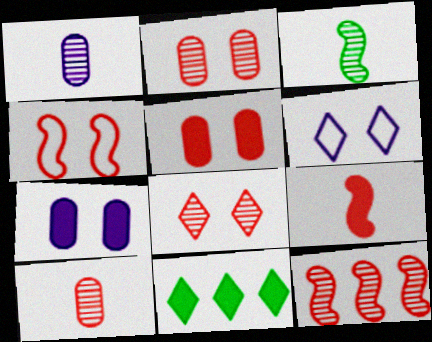[[1, 4, 11], 
[4, 5, 8], 
[4, 9, 12], 
[7, 9, 11], 
[8, 10, 12]]